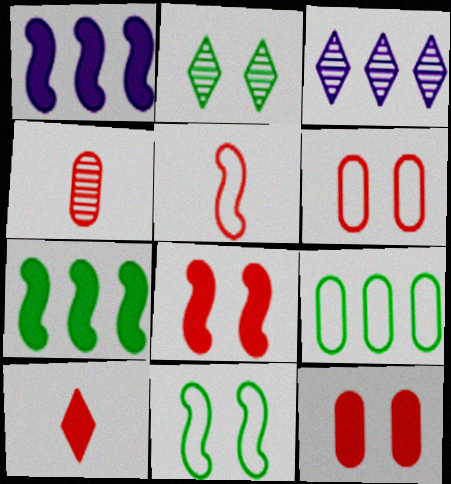[[4, 5, 10]]